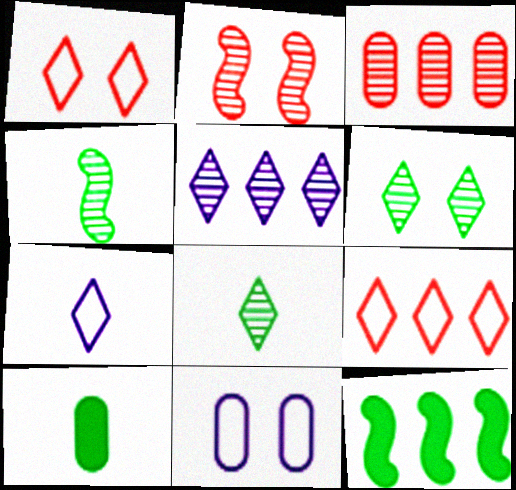[[3, 10, 11]]